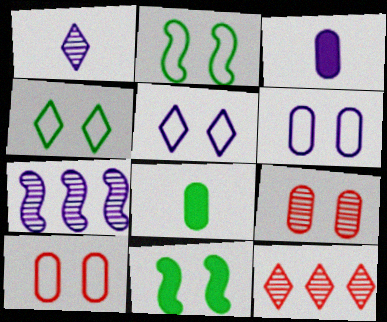[[2, 3, 12], 
[2, 5, 10], 
[3, 5, 7], 
[5, 9, 11]]